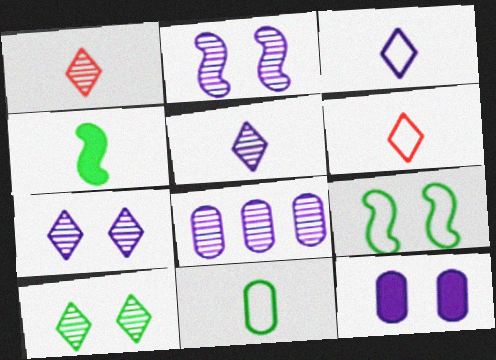[[2, 5, 8]]